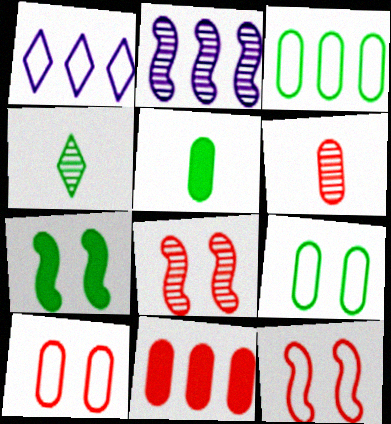[[1, 5, 8], 
[1, 6, 7], 
[3, 4, 7], 
[6, 10, 11]]